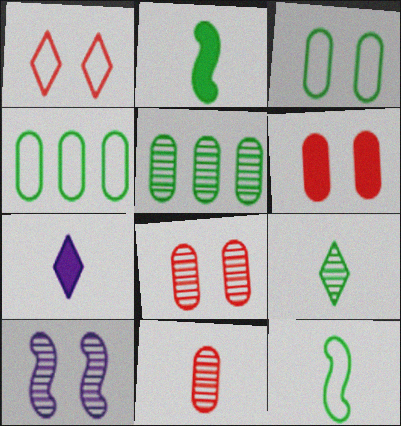[[7, 11, 12]]